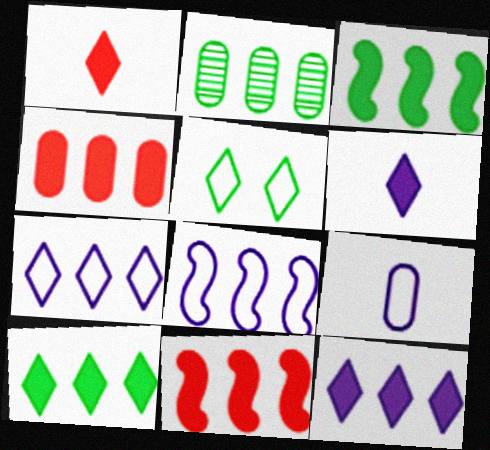[[2, 7, 11], 
[3, 4, 12]]